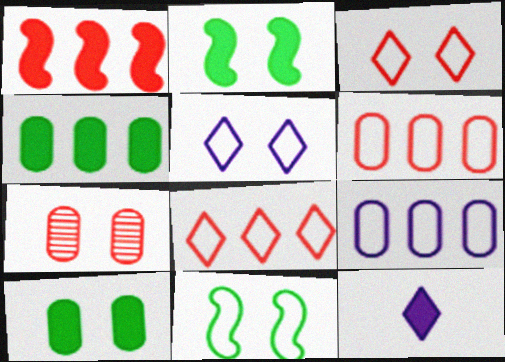[[1, 10, 12], 
[2, 5, 7]]